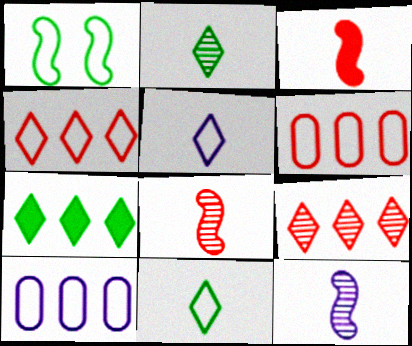[[1, 5, 6]]